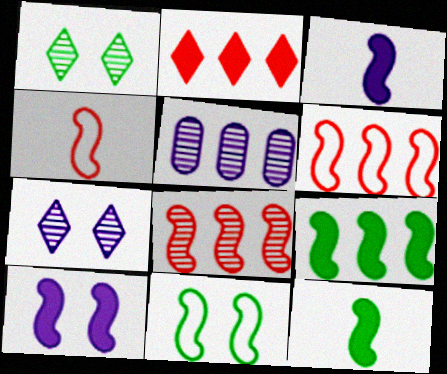[[3, 8, 11]]